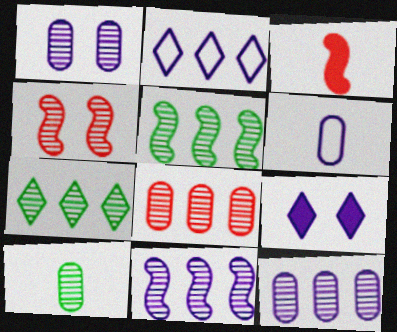[[1, 8, 10], 
[6, 9, 11], 
[7, 8, 11]]